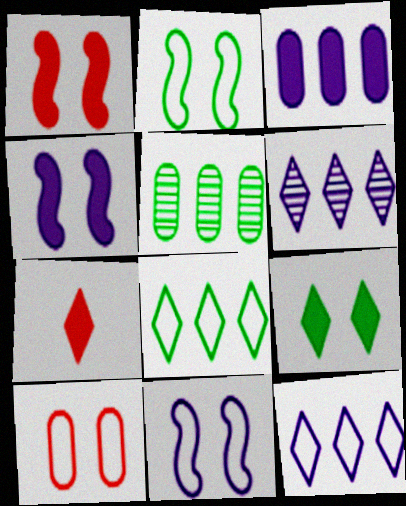[[5, 7, 11]]